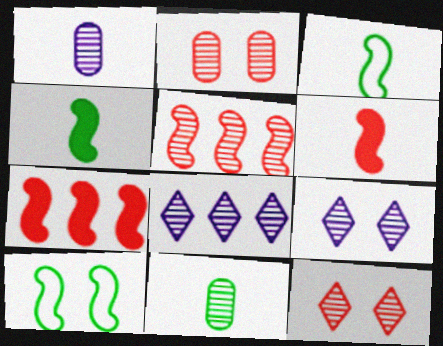[[5, 9, 11]]